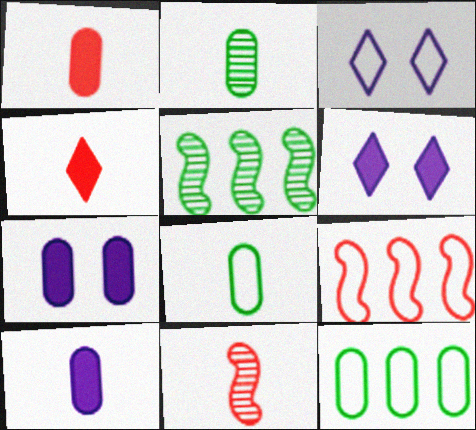[[1, 3, 5], 
[2, 6, 9], 
[3, 8, 9], 
[6, 11, 12]]